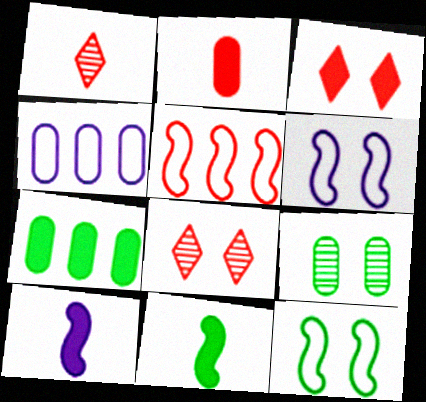[[1, 6, 7], 
[2, 4, 9], 
[2, 5, 8], 
[3, 6, 9], 
[3, 7, 10], 
[4, 8, 11]]